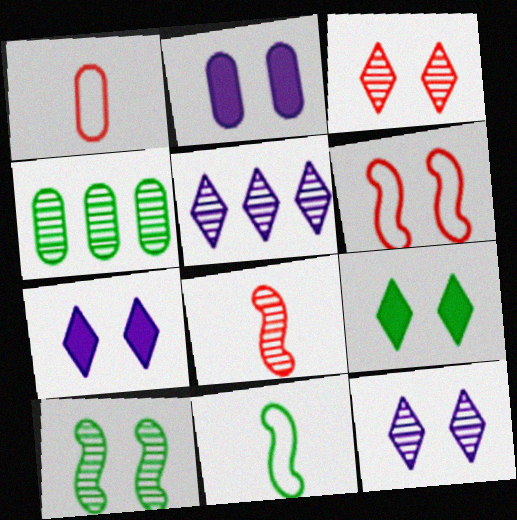[[1, 2, 4], 
[4, 8, 12], 
[4, 9, 11]]